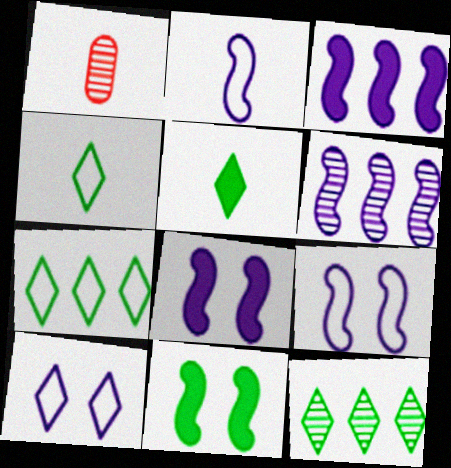[[1, 2, 5], 
[1, 7, 8], 
[2, 6, 8]]